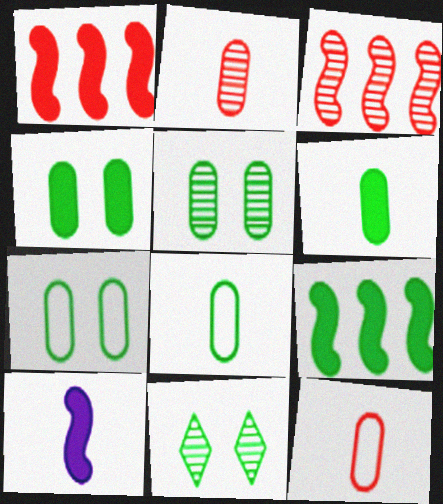[[4, 5, 7], 
[8, 9, 11]]